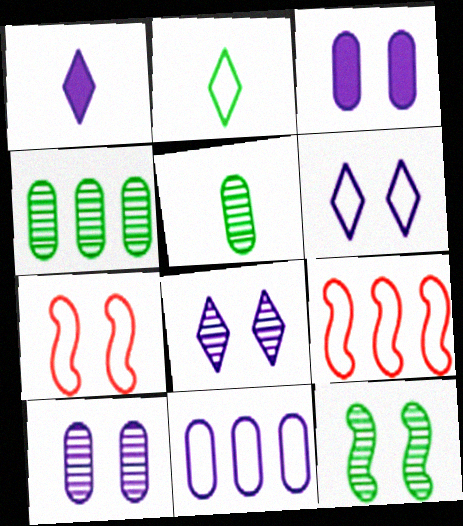[[1, 4, 7], 
[2, 7, 11]]